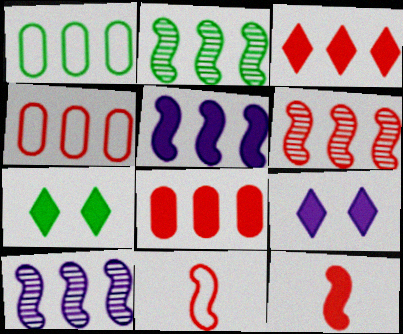[[1, 3, 10], 
[2, 6, 10], 
[3, 4, 6]]